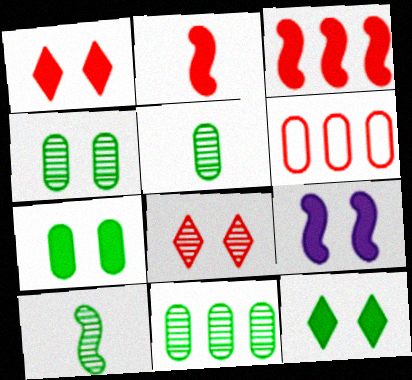[[1, 7, 9], 
[2, 6, 8], 
[4, 5, 11]]